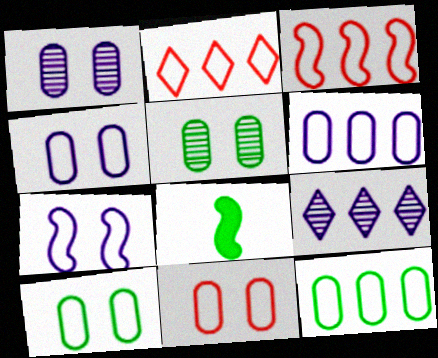[[1, 2, 8], 
[4, 10, 11], 
[8, 9, 11]]